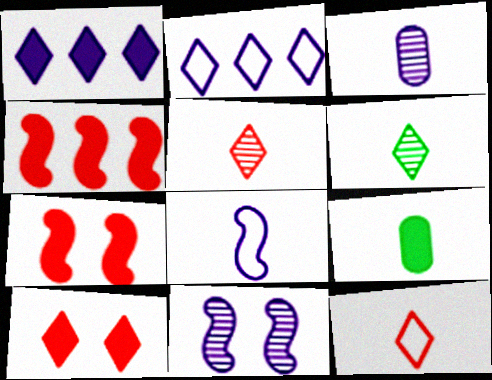[[1, 7, 9], 
[2, 6, 10], 
[5, 8, 9]]